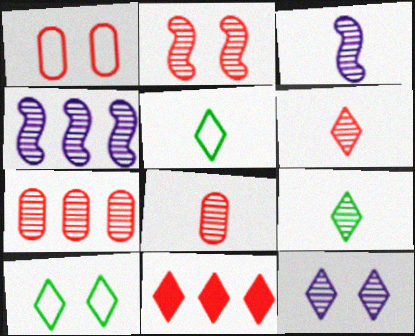[[2, 6, 7], 
[3, 8, 9], 
[5, 11, 12]]